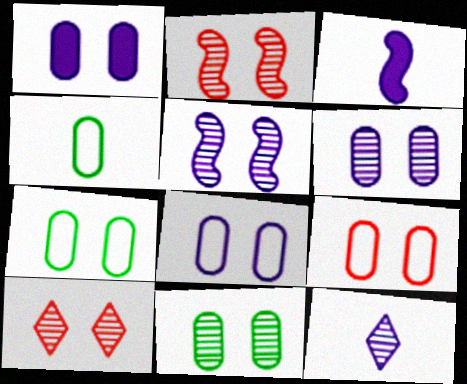[[1, 6, 8], 
[1, 9, 11], 
[5, 10, 11], 
[7, 8, 9]]